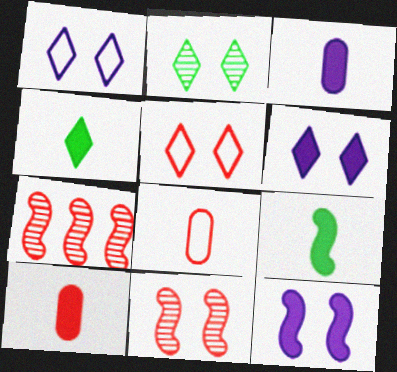[[2, 5, 6], 
[5, 7, 10]]